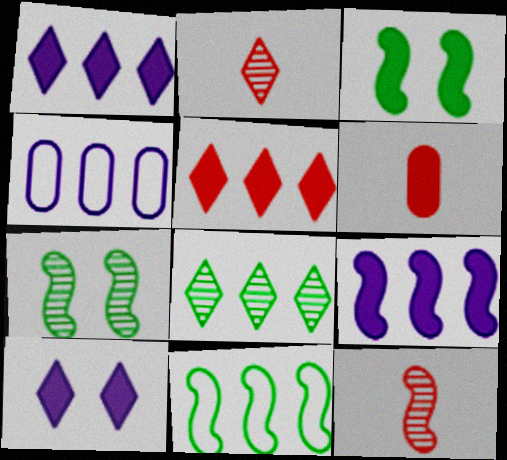[[1, 3, 6], 
[2, 3, 4]]